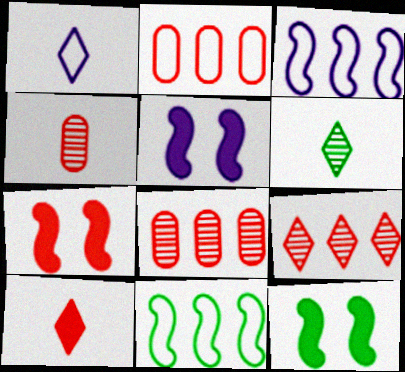[[1, 6, 10], 
[1, 8, 12], 
[2, 5, 6], 
[5, 7, 12]]